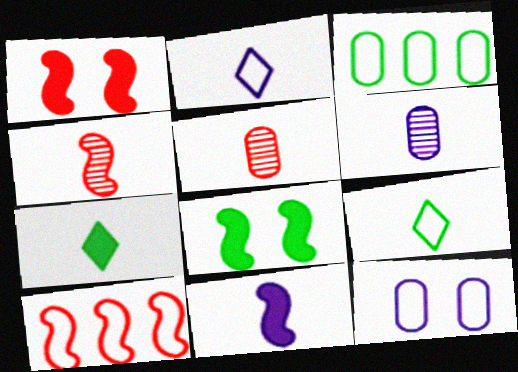[[1, 4, 10], 
[2, 6, 11], 
[5, 9, 11], 
[9, 10, 12]]